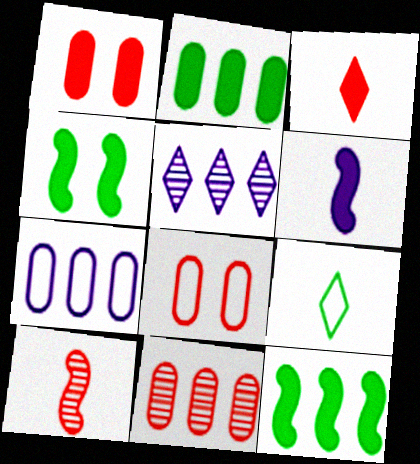[[2, 7, 11]]